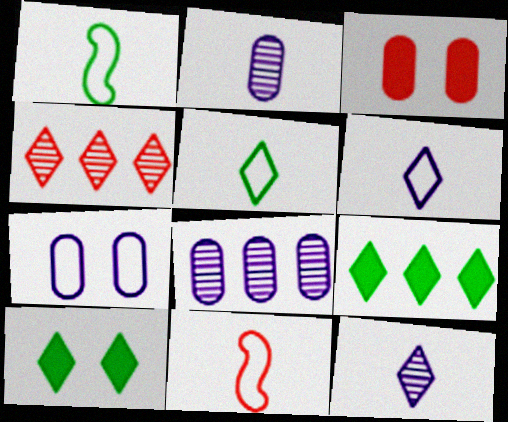[[3, 4, 11], 
[4, 6, 10], 
[8, 10, 11]]